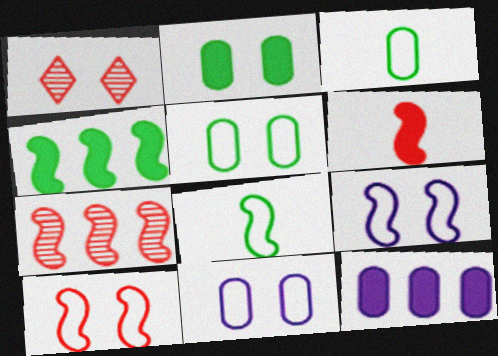[[1, 2, 9], 
[1, 8, 12], 
[6, 7, 10]]